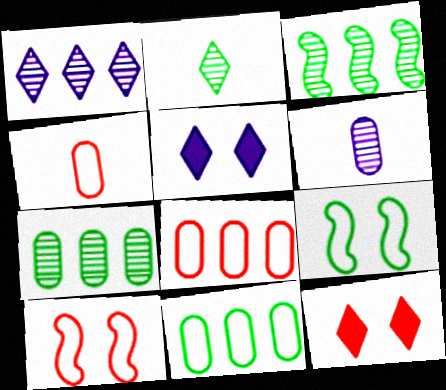[[3, 4, 5]]